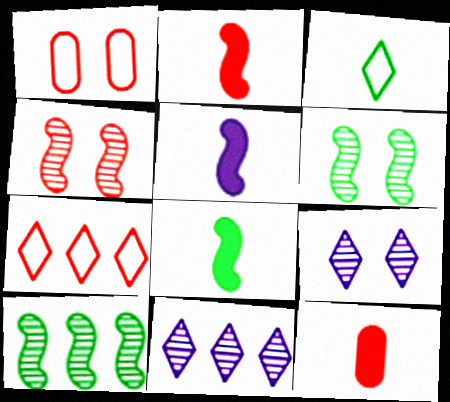[[1, 8, 11], 
[2, 5, 8], 
[4, 7, 12]]